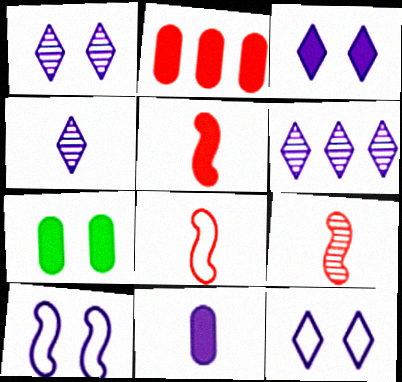[[1, 3, 12], 
[1, 4, 6], 
[2, 7, 11], 
[5, 8, 9], 
[6, 7, 8], 
[6, 10, 11]]